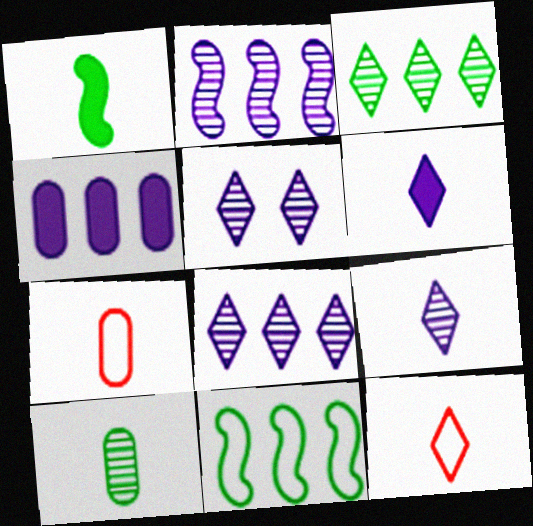[[1, 7, 9], 
[5, 8, 9]]